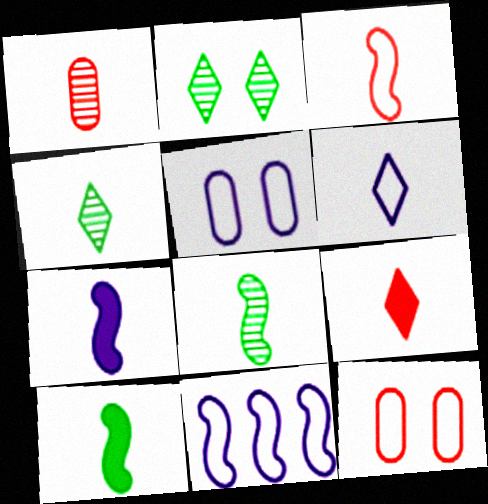[[1, 3, 9], 
[1, 6, 10], 
[3, 7, 8], 
[4, 6, 9], 
[5, 6, 11]]